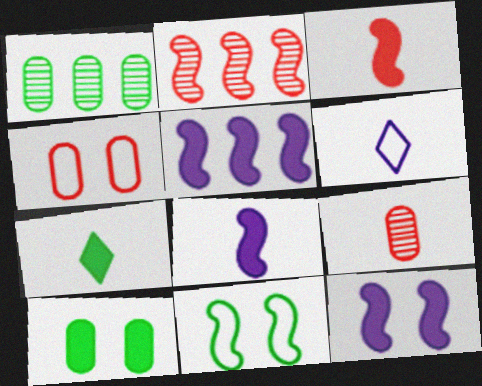[[1, 7, 11], 
[2, 6, 10], 
[2, 8, 11], 
[5, 8, 12]]